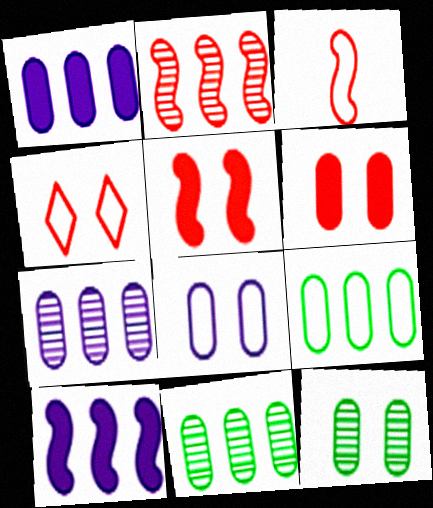[[2, 3, 5], 
[6, 8, 12]]